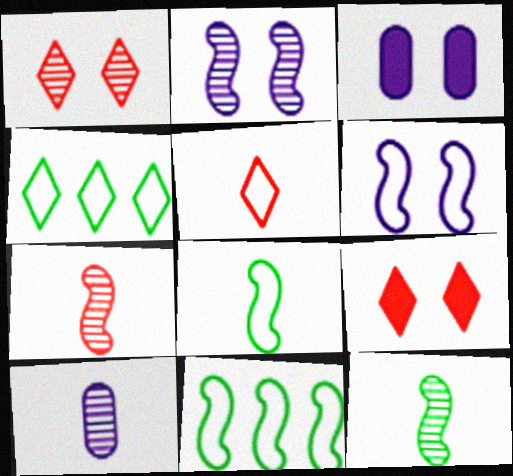[[3, 4, 7], 
[9, 10, 11]]